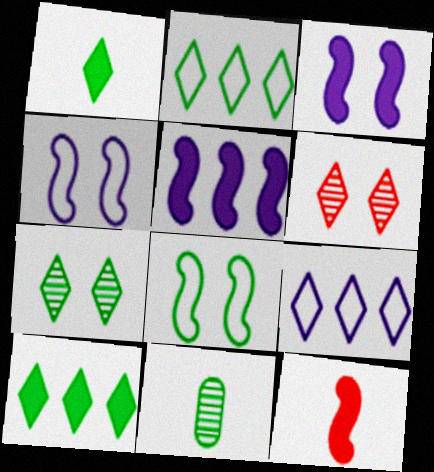[[1, 2, 7], 
[1, 6, 9], 
[8, 10, 11]]